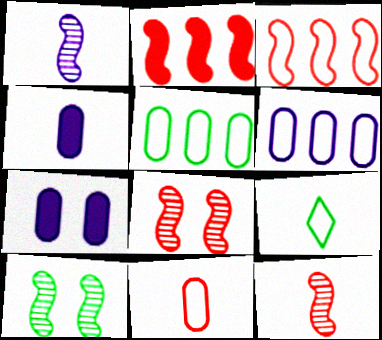[[4, 9, 12]]